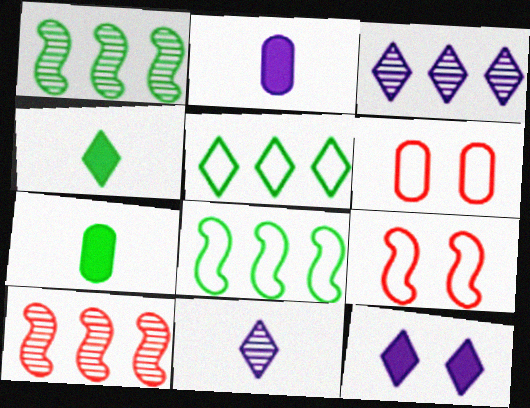[[3, 7, 9]]